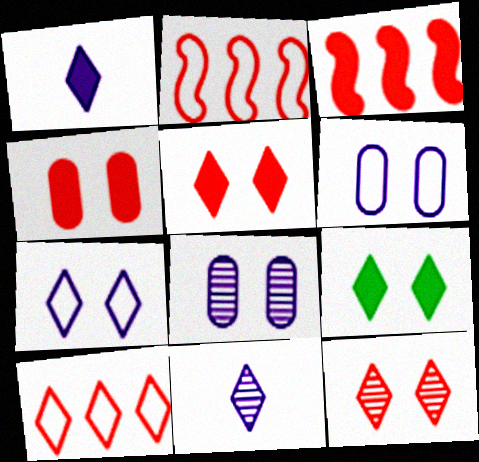[[7, 9, 12], 
[9, 10, 11]]